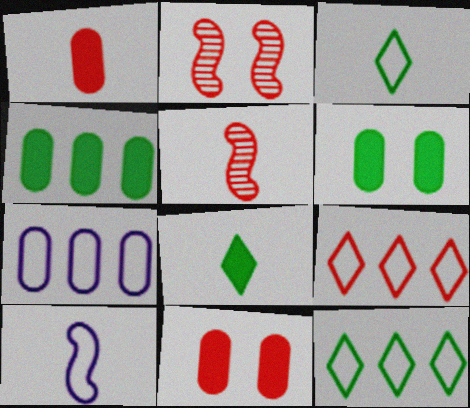[[1, 2, 9], 
[2, 7, 8], 
[5, 9, 11]]